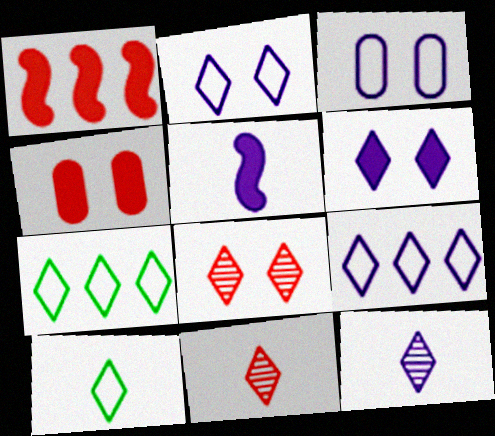[[6, 7, 11], 
[6, 9, 12]]